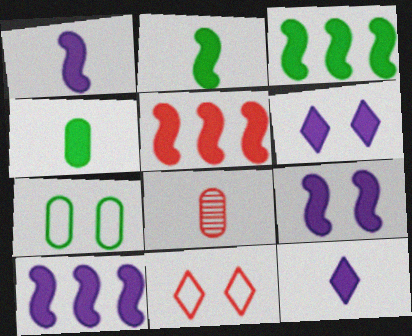[[1, 9, 10], 
[2, 5, 9], 
[3, 5, 10], 
[4, 5, 6], 
[5, 8, 11]]